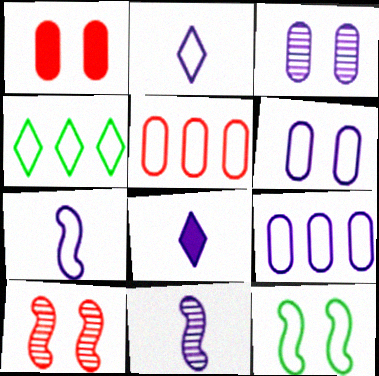[[1, 4, 11], 
[2, 5, 12]]